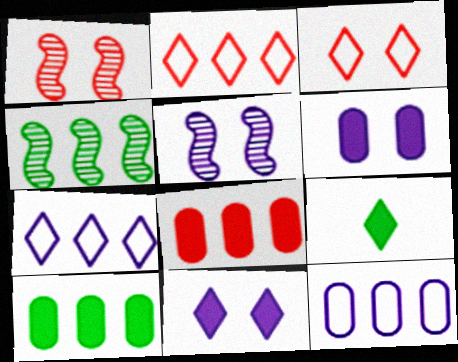[[1, 9, 12], 
[4, 7, 8]]